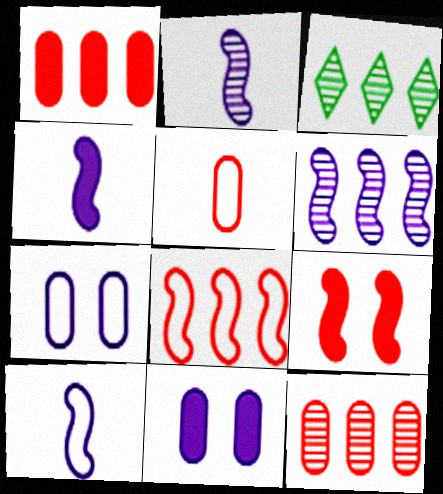[[2, 4, 10], 
[3, 6, 12]]